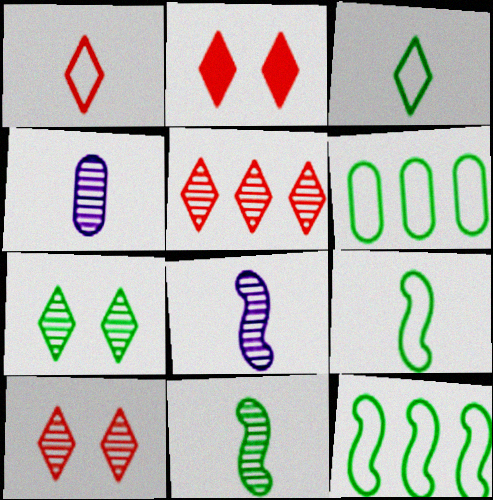[[1, 2, 5], 
[2, 4, 12], 
[2, 6, 8]]